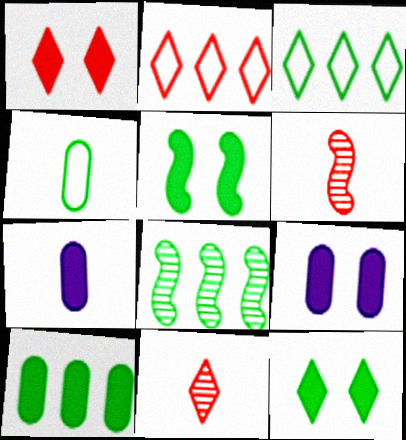[[1, 2, 11], 
[1, 5, 9], 
[3, 6, 9], 
[3, 8, 10], 
[4, 8, 12]]